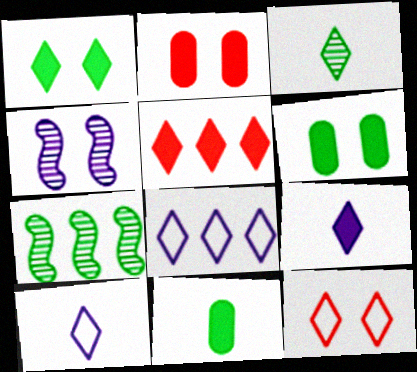[[1, 5, 9], 
[2, 7, 10], 
[4, 6, 12]]